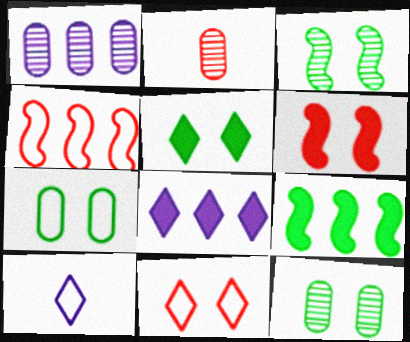[[1, 2, 12], 
[3, 5, 7], 
[4, 7, 10]]